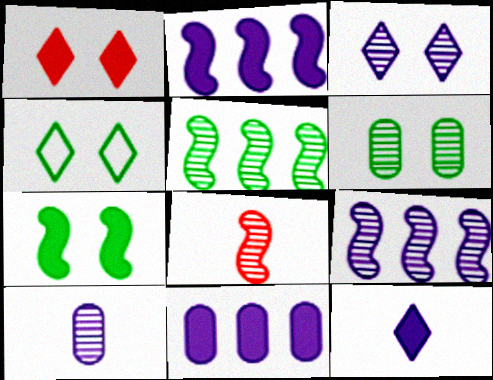[[1, 3, 4], 
[3, 9, 10], 
[4, 6, 7], 
[4, 8, 11]]